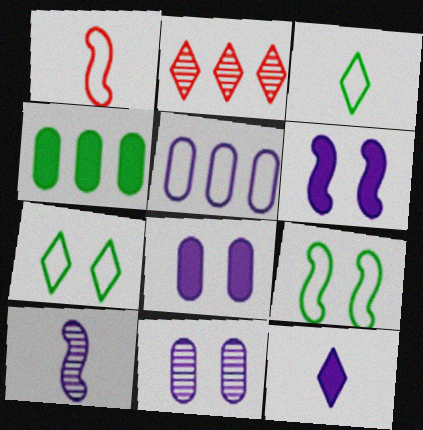[[1, 5, 7], 
[2, 7, 12]]